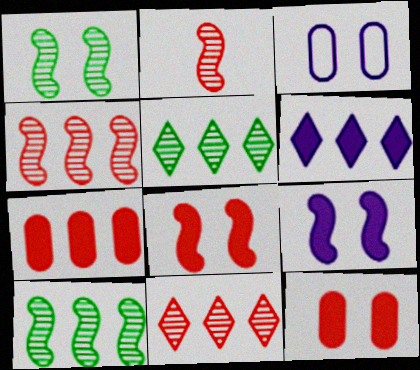[]